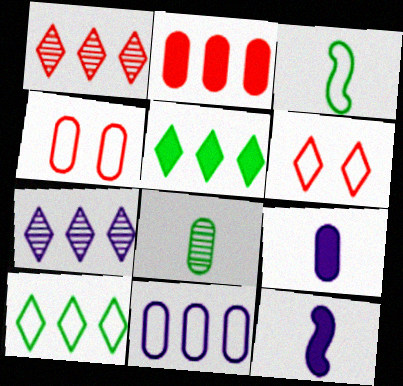[[3, 6, 11]]